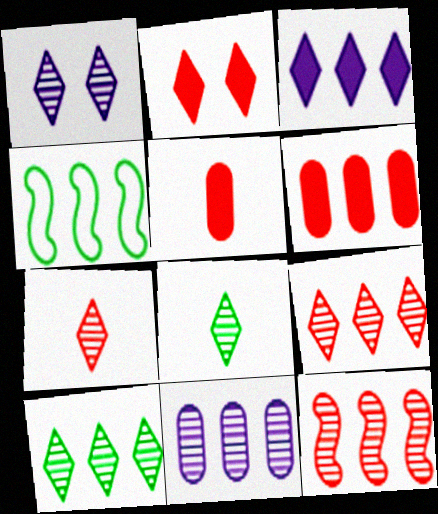[[1, 4, 5], 
[1, 7, 10], 
[1, 8, 9], 
[10, 11, 12]]